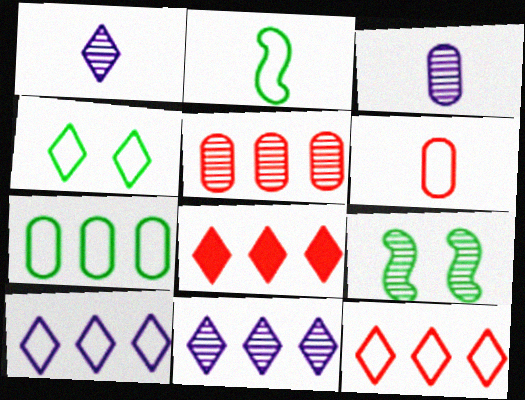[[1, 4, 8], 
[1, 5, 9], 
[2, 4, 7]]